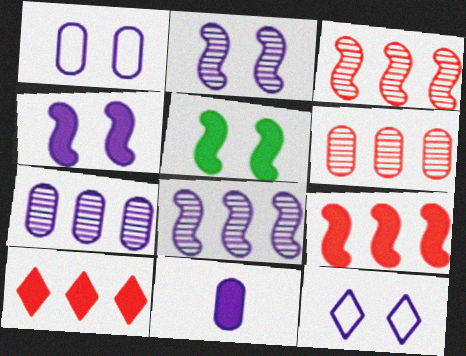[[1, 7, 11], 
[5, 10, 11], 
[8, 11, 12]]